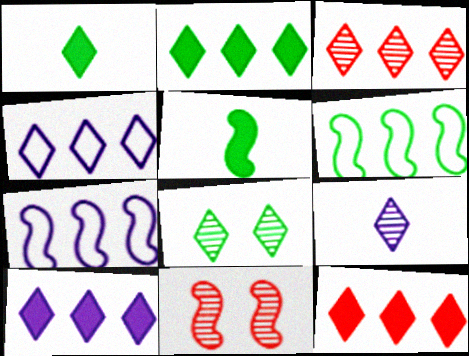[[2, 3, 4], 
[2, 10, 12], 
[3, 8, 9], 
[5, 7, 11]]